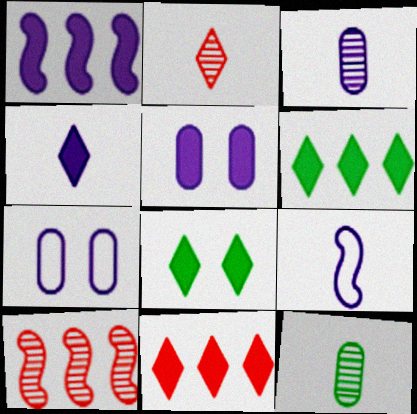[[1, 4, 5], 
[3, 4, 9], 
[4, 8, 11]]